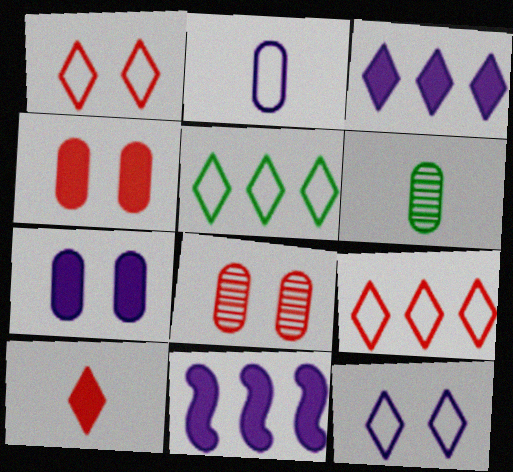[[1, 6, 11]]